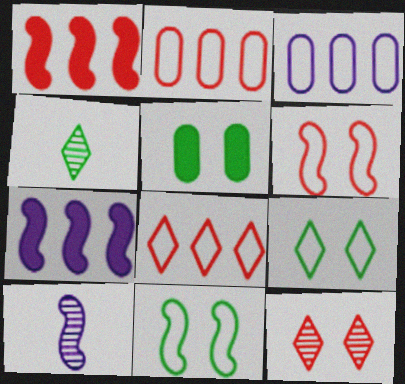[[1, 10, 11], 
[5, 8, 10]]